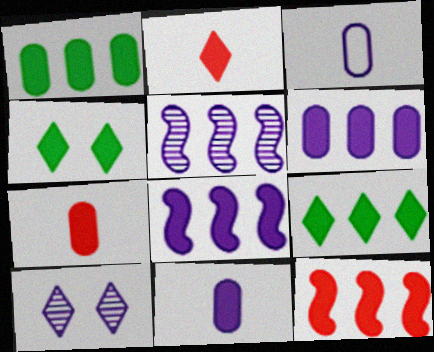[[3, 8, 10], 
[4, 7, 8], 
[4, 11, 12], 
[6, 9, 12]]